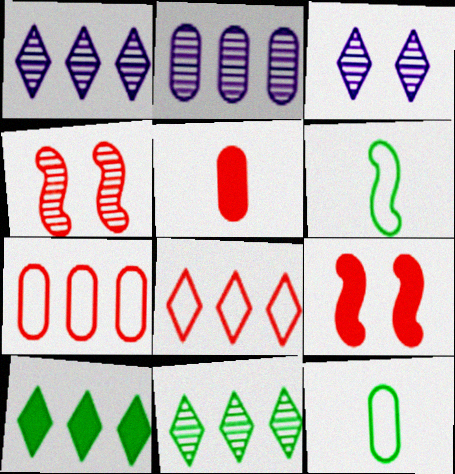[[1, 8, 10], 
[1, 9, 12], 
[4, 5, 8]]